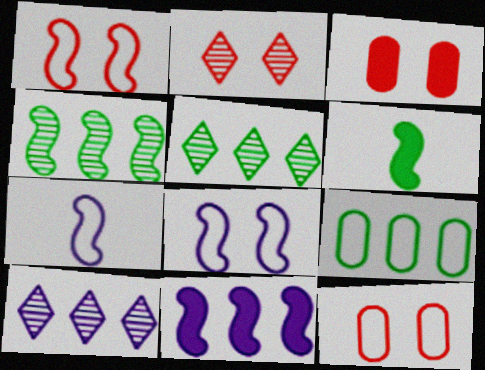[[1, 2, 3], 
[3, 5, 7], 
[6, 10, 12]]